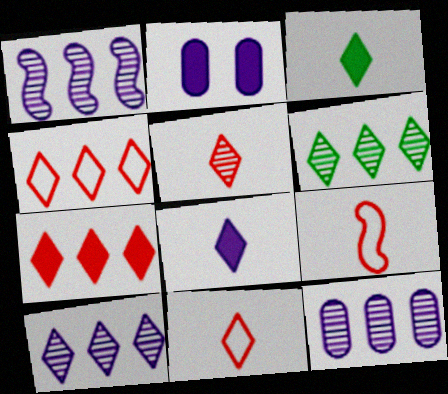[[1, 10, 12], 
[2, 6, 9]]